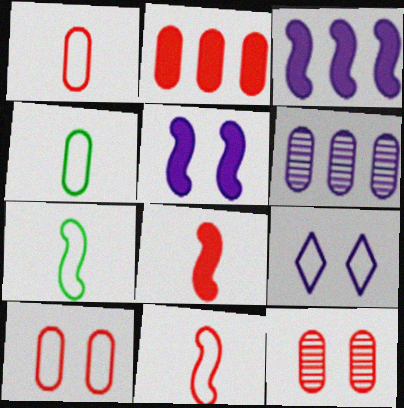[[1, 2, 12]]